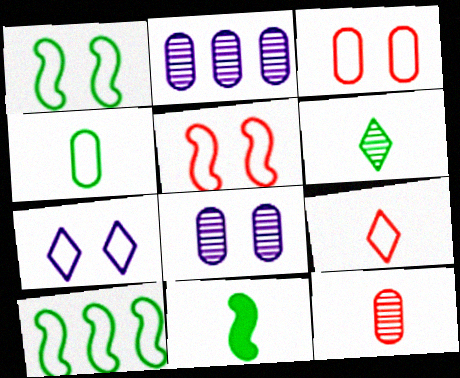[[1, 3, 7], 
[4, 6, 11]]